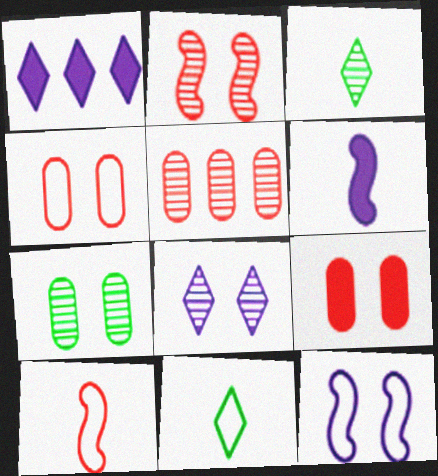[[1, 7, 10], 
[2, 7, 8]]